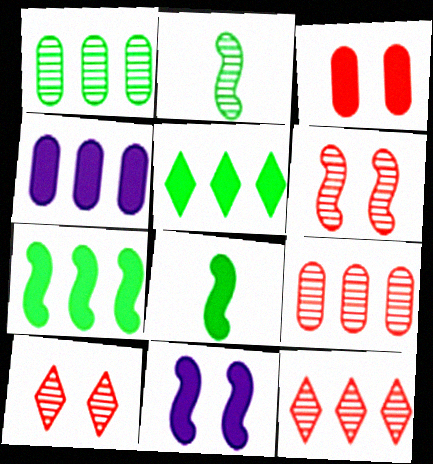[]